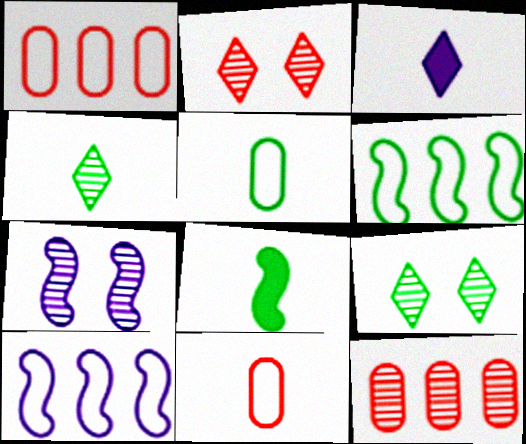[[4, 5, 8], 
[4, 7, 12]]